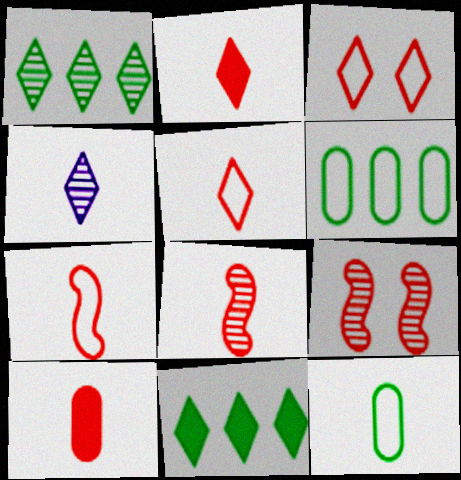[[3, 4, 11], 
[5, 8, 10]]